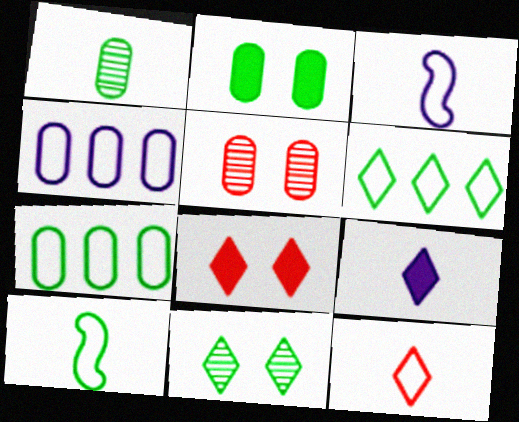[[1, 2, 7]]